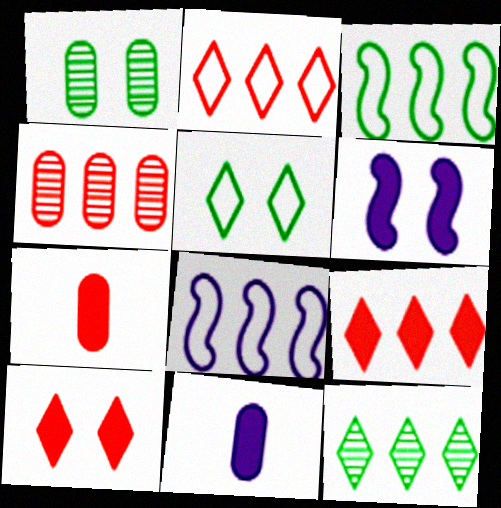[]